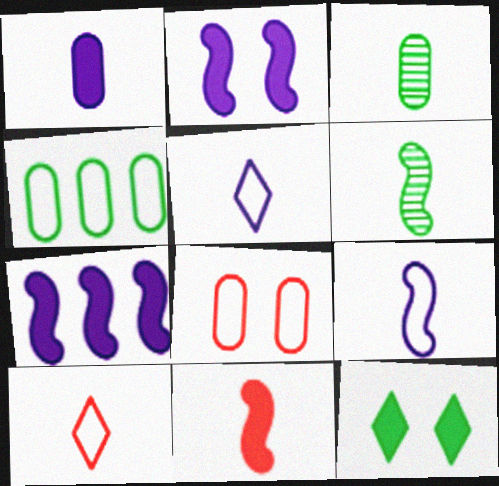[[1, 6, 10], 
[3, 5, 11], 
[4, 6, 12], 
[6, 9, 11]]